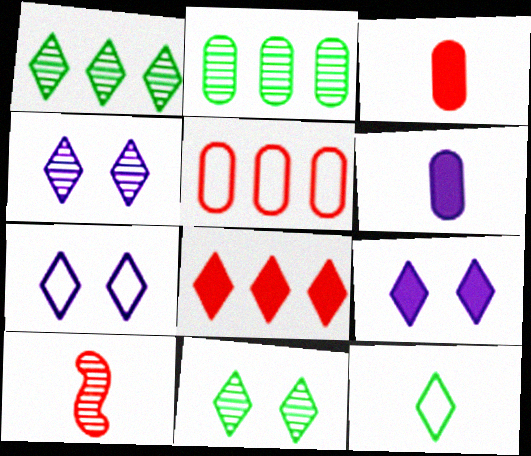[[2, 4, 10], 
[4, 7, 9], 
[4, 8, 12], 
[6, 10, 12]]